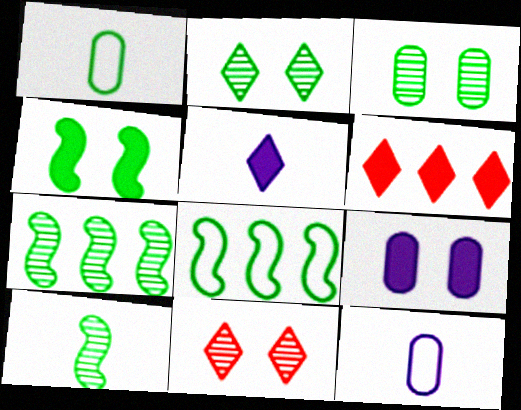[[4, 8, 10]]